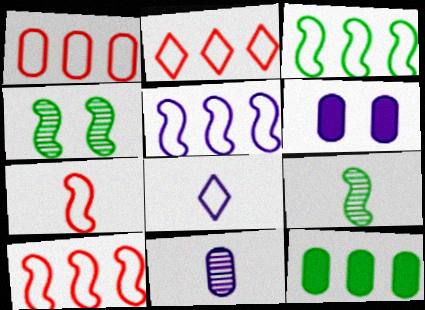[[1, 2, 10], 
[2, 6, 9], 
[3, 5, 10]]